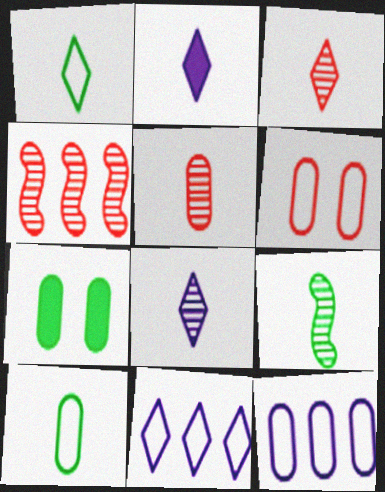[[1, 2, 3], 
[5, 7, 12], 
[5, 8, 9], 
[6, 10, 12]]